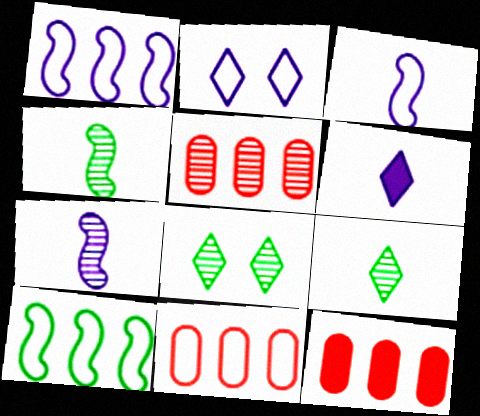[[2, 4, 12], 
[3, 8, 12], 
[5, 7, 8], 
[5, 11, 12]]